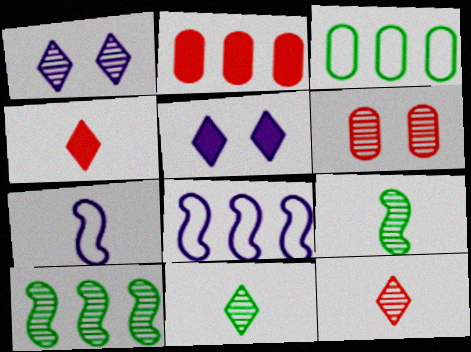[]